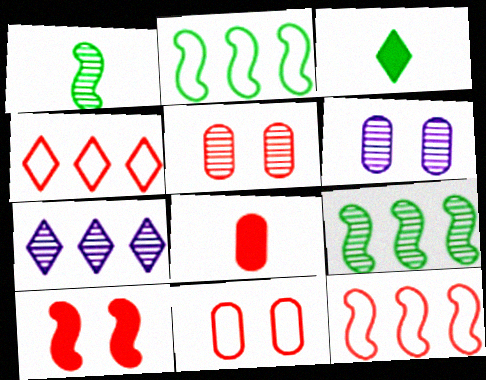[[1, 5, 7], 
[3, 6, 12]]